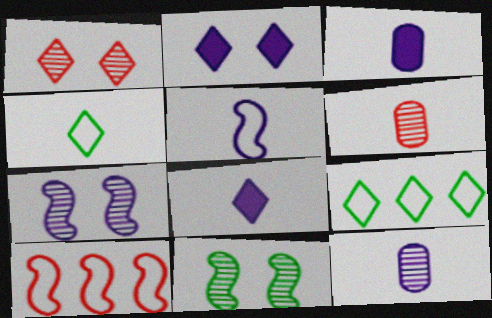[[1, 8, 9], 
[5, 8, 12]]